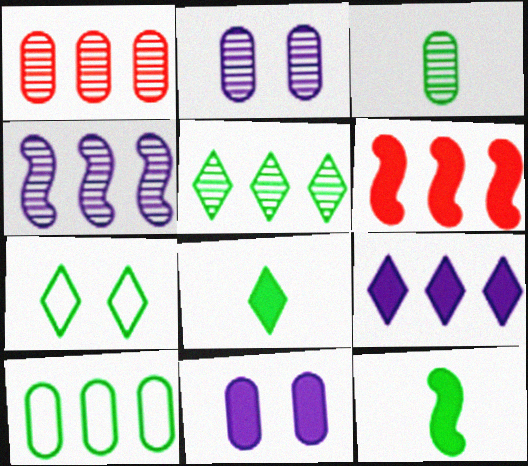[[1, 2, 3], 
[1, 4, 5], 
[5, 7, 8], 
[6, 8, 11]]